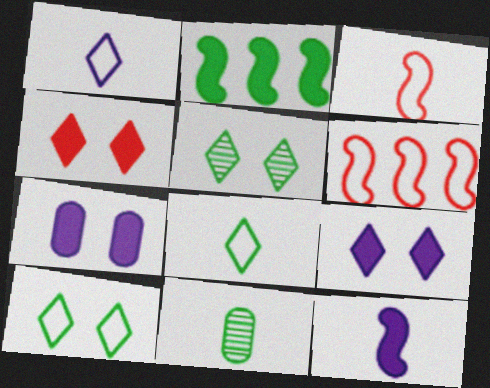[[2, 10, 11], 
[6, 9, 11]]